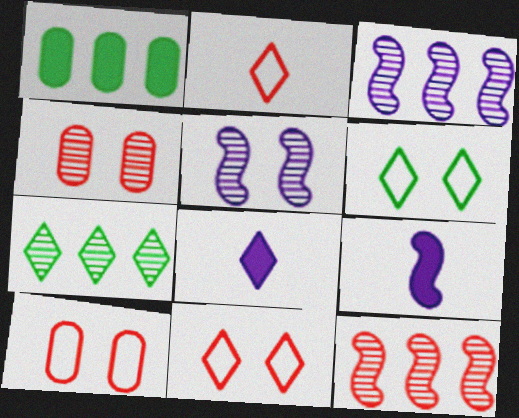[[1, 2, 5], 
[7, 8, 11], 
[7, 9, 10]]